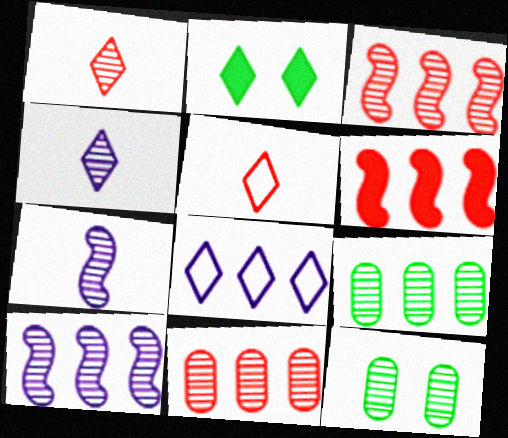[[1, 2, 8], 
[1, 10, 12], 
[3, 4, 12], 
[6, 8, 9]]